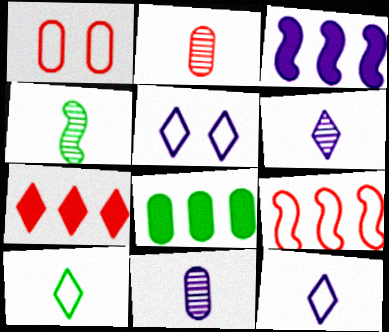[[1, 8, 11], 
[2, 4, 6], 
[3, 5, 11], 
[3, 7, 8]]